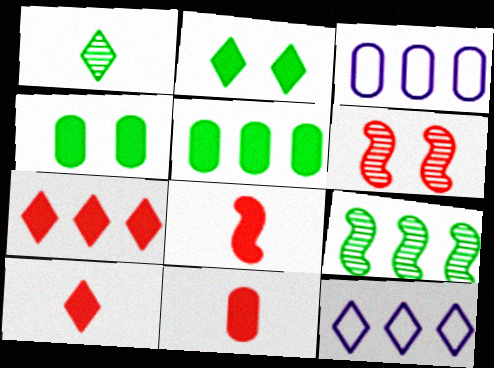[[3, 7, 9], 
[8, 10, 11]]